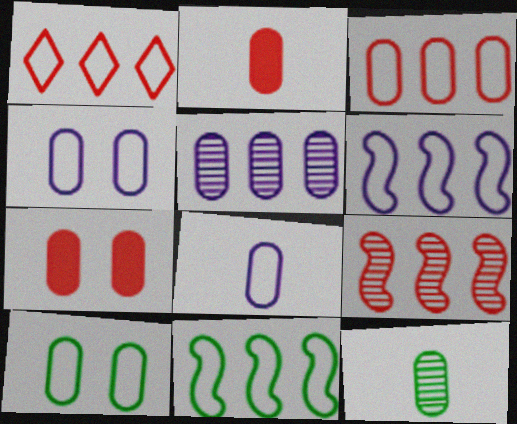[[2, 5, 10], 
[2, 8, 12], 
[3, 8, 10]]